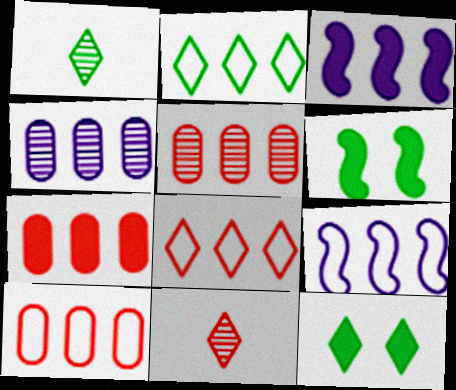[[1, 2, 12], 
[2, 3, 5], 
[2, 9, 10], 
[5, 7, 10]]